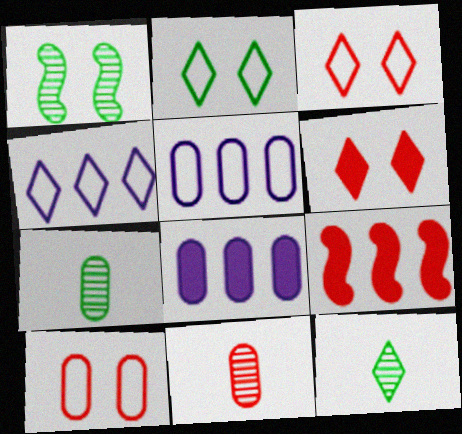[[3, 9, 11], 
[4, 6, 12], 
[7, 8, 10]]